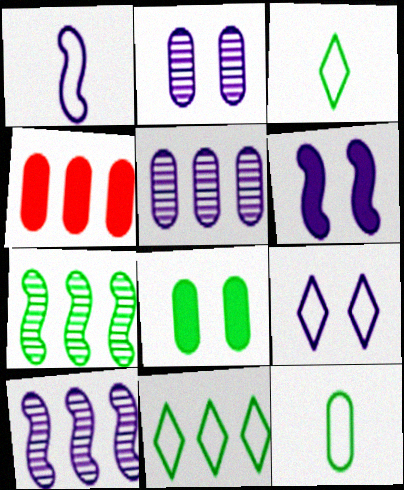[[1, 6, 10], 
[2, 4, 12], 
[2, 6, 9], 
[3, 7, 8], 
[4, 10, 11]]